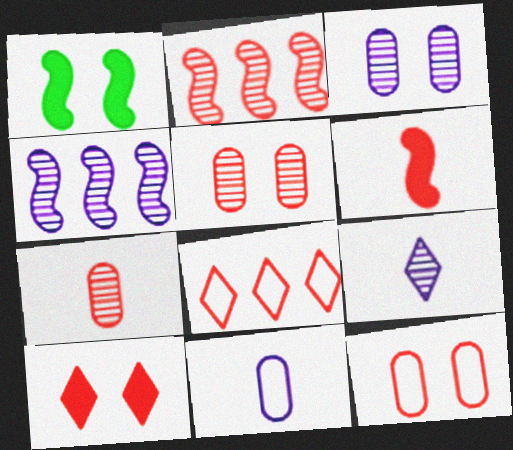[[3, 4, 9], 
[5, 6, 8]]